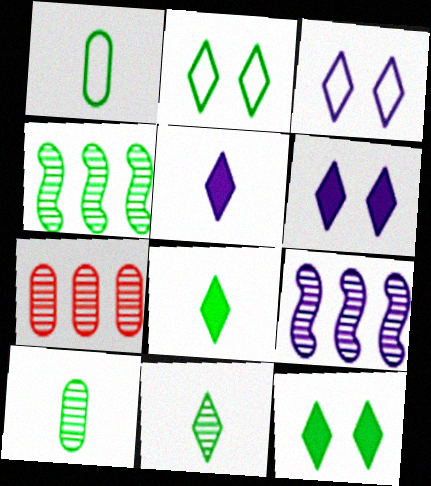[[1, 4, 12]]